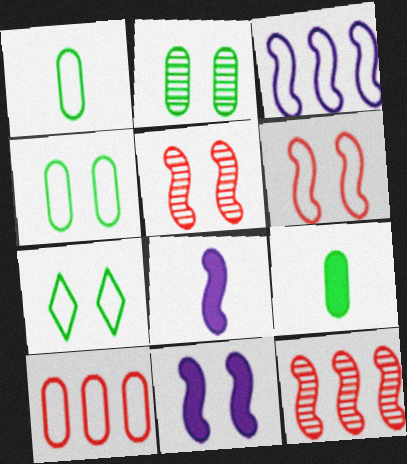[]